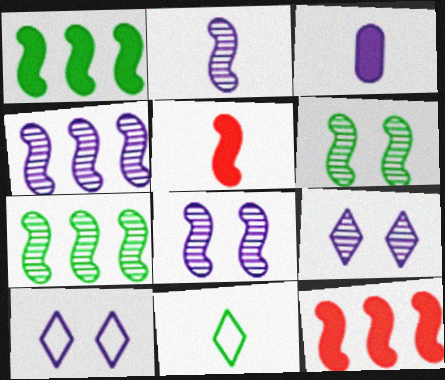[[2, 4, 8], 
[3, 4, 10]]